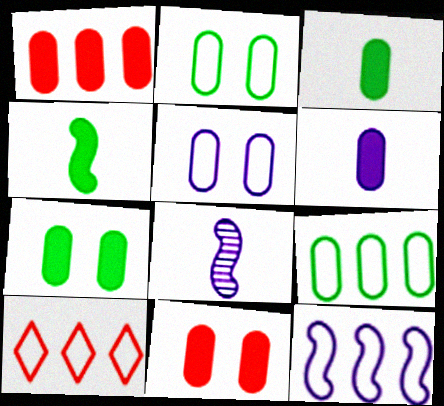[[1, 6, 7], 
[7, 8, 10], 
[9, 10, 12]]